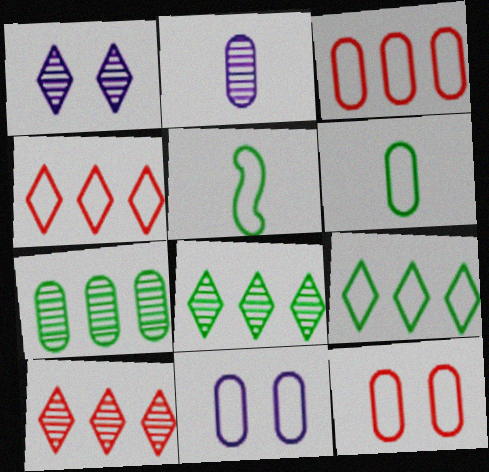[[3, 6, 11], 
[4, 5, 11]]